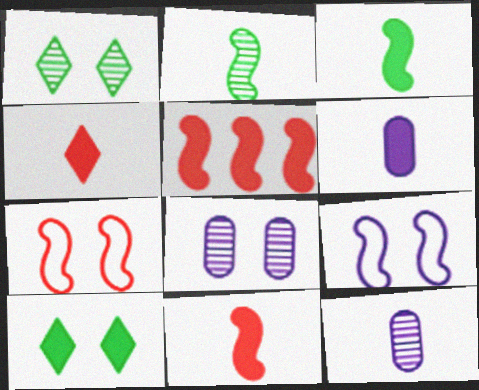[[2, 5, 9], 
[3, 4, 6], 
[5, 6, 10], 
[7, 8, 10]]